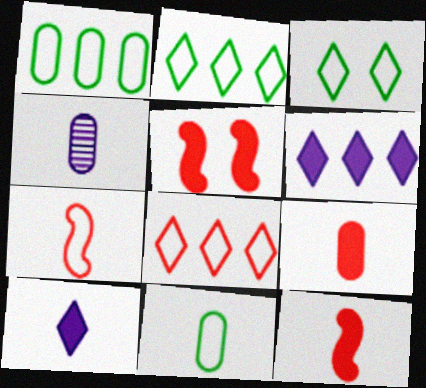[[2, 4, 5], 
[4, 9, 11]]